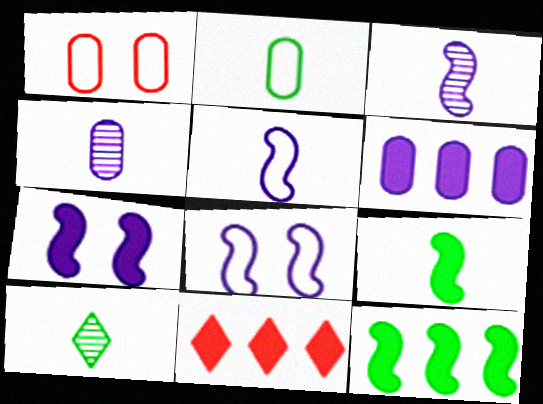[[2, 9, 10], 
[6, 11, 12]]